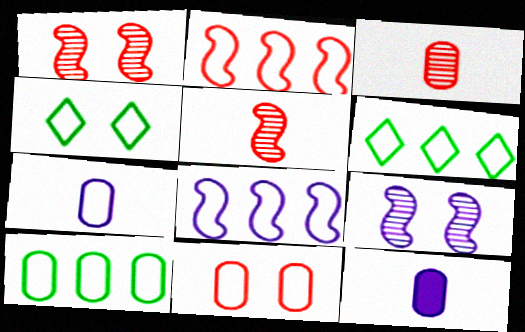[[1, 6, 12], 
[2, 4, 7], 
[7, 10, 11]]